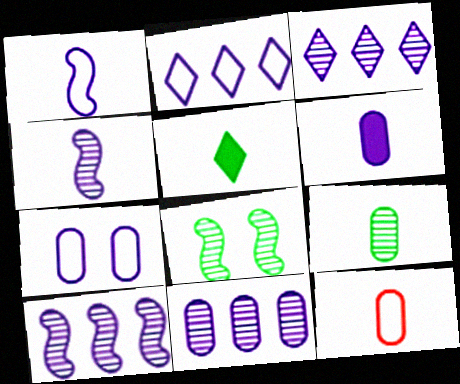[[1, 2, 7], 
[3, 10, 11], 
[4, 5, 12], 
[6, 7, 11], 
[6, 9, 12]]